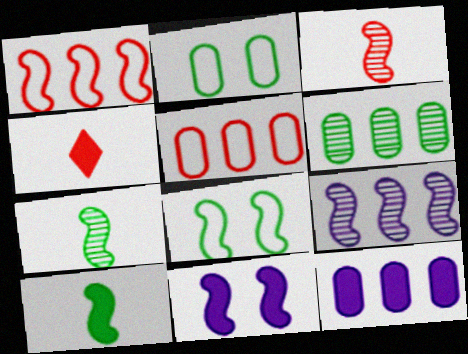[[1, 7, 11], 
[2, 4, 9], 
[5, 6, 12]]